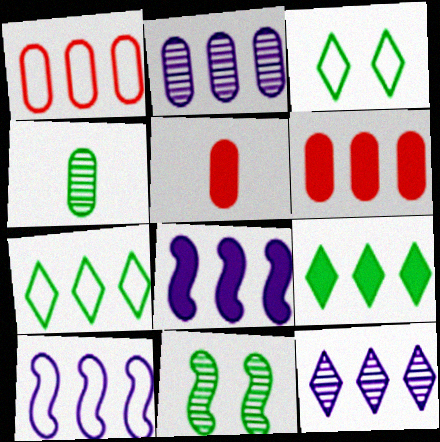[[1, 7, 10], 
[6, 8, 9]]